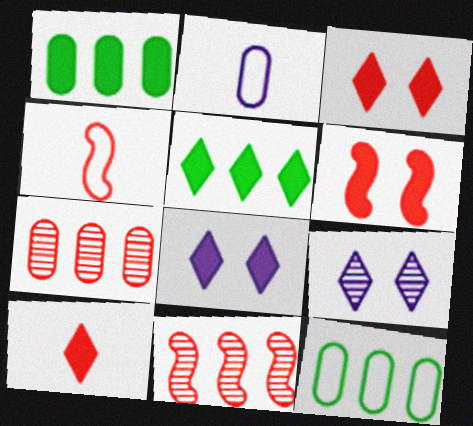[[1, 4, 9], 
[3, 4, 7], 
[4, 6, 11], 
[5, 8, 10]]